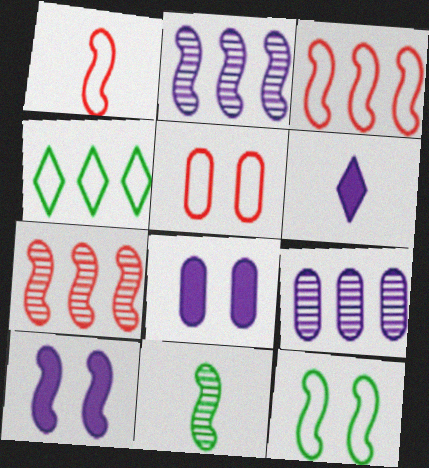[[3, 10, 11]]